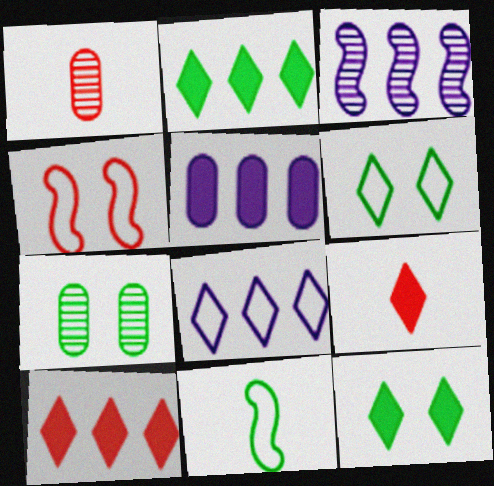[[1, 4, 10], 
[2, 7, 11], 
[3, 5, 8]]